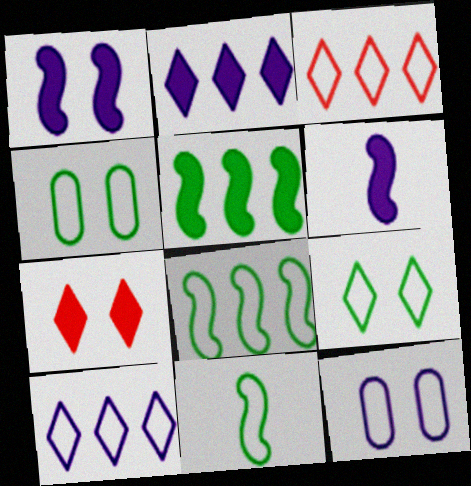[[3, 11, 12]]